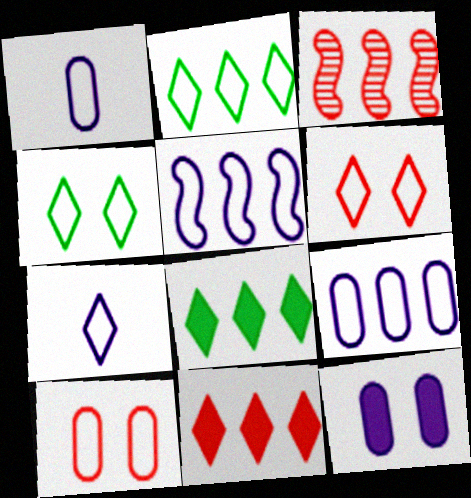[[2, 6, 7], 
[3, 8, 9]]